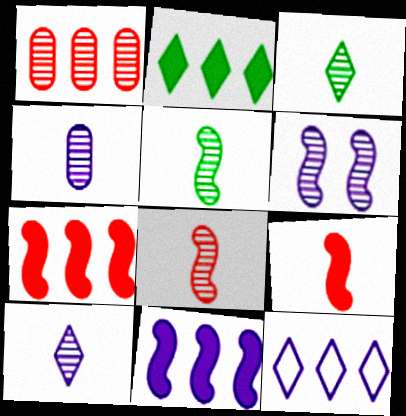[[1, 3, 6], 
[3, 4, 8]]